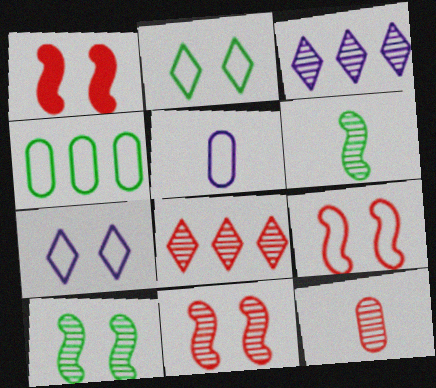[[1, 9, 11], 
[3, 10, 12], 
[8, 11, 12]]